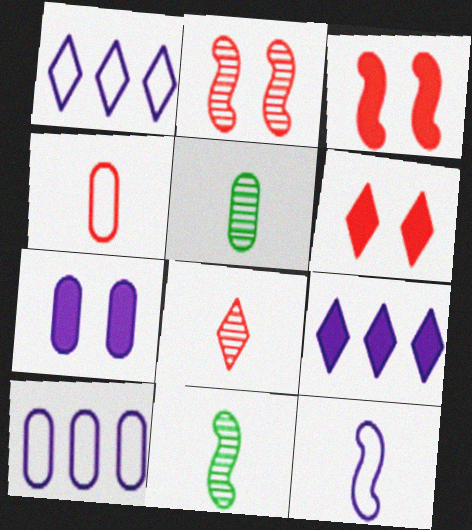[[1, 3, 5], 
[6, 10, 11]]